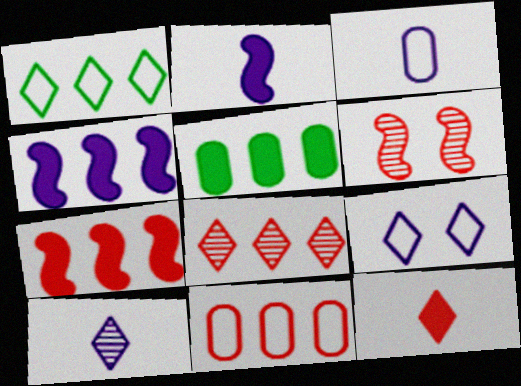[[2, 3, 10], 
[6, 11, 12], 
[7, 8, 11]]